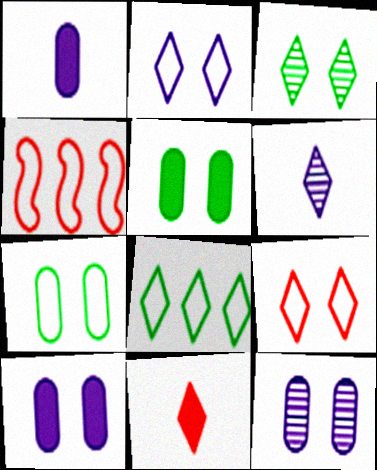[[1, 3, 4], 
[4, 5, 6]]